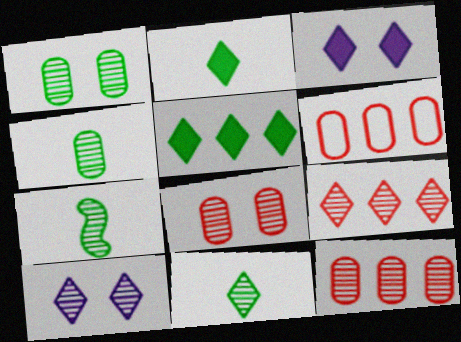[[3, 6, 7], 
[4, 7, 11], 
[7, 10, 12], 
[9, 10, 11]]